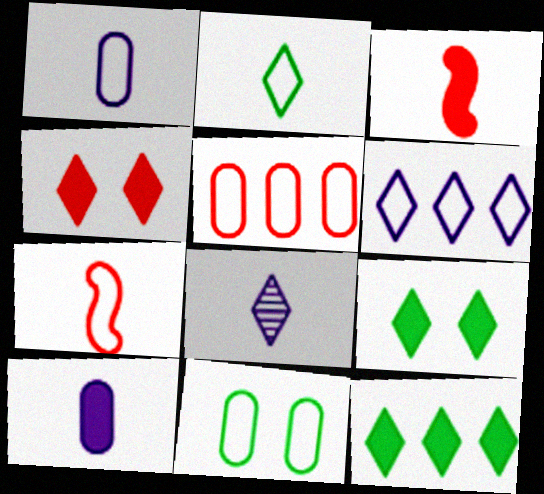[[1, 2, 7], 
[1, 5, 11], 
[6, 7, 11]]